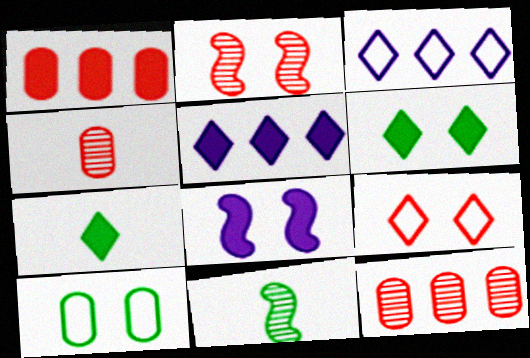[[1, 7, 8]]